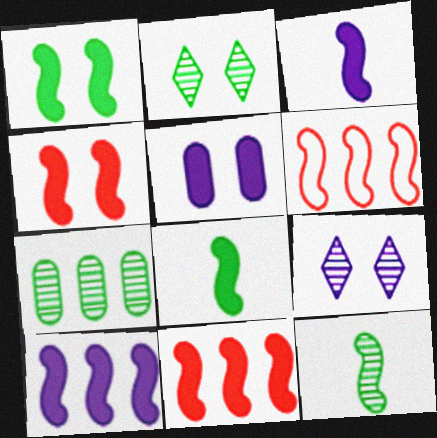[[1, 3, 11], 
[2, 7, 12], 
[4, 8, 10]]